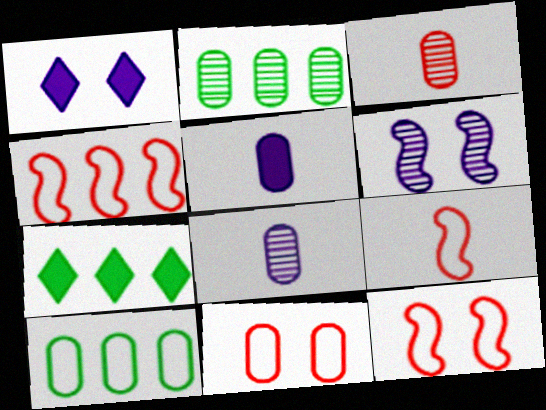[[1, 2, 9], 
[2, 5, 11], 
[4, 9, 12], 
[7, 8, 12]]